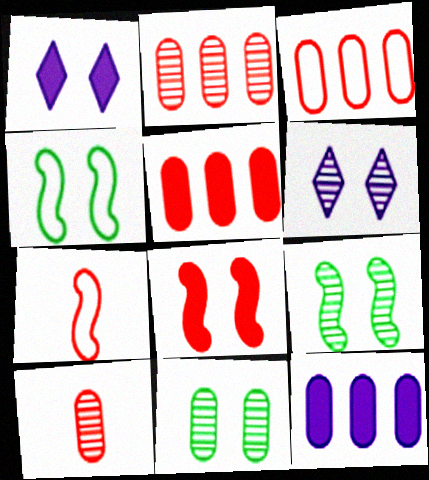[[2, 3, 5]]